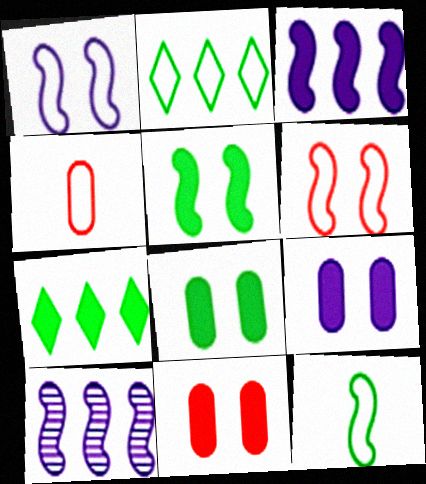[[1, 2, 4], 
[8, 9, 11]]